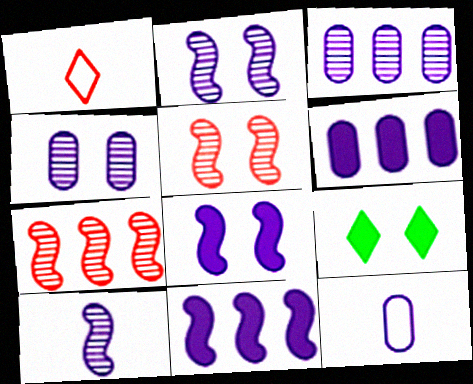[[4, 6, 12], 
[7, 9, 12]]